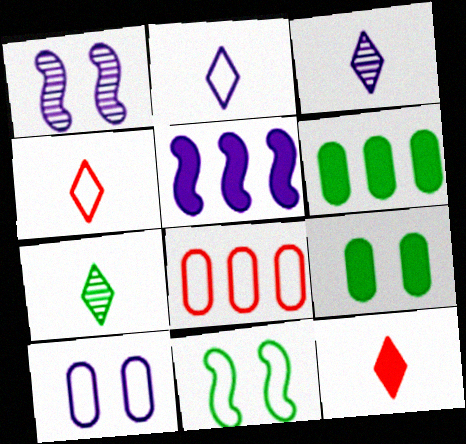[[1, 4, 6], 
[2, 7, 12], 
[2, 8, 11], 
[3, 5, 10], 
[5, 9, 12], 
[6, 7, 11]]